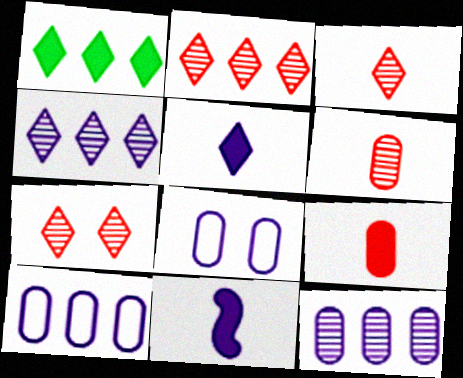[[2, 3, 7], 
[4, 8, 11]]